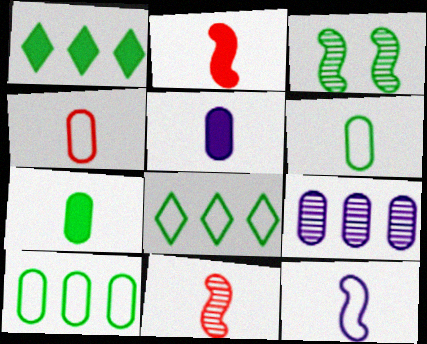[[1, 3, 6], 
[3, 7, 8]]